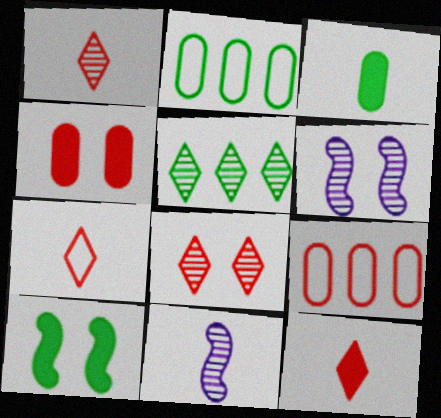[[1, 7, 12], 
[2, 6, 12], 
[3, 7, 11]]